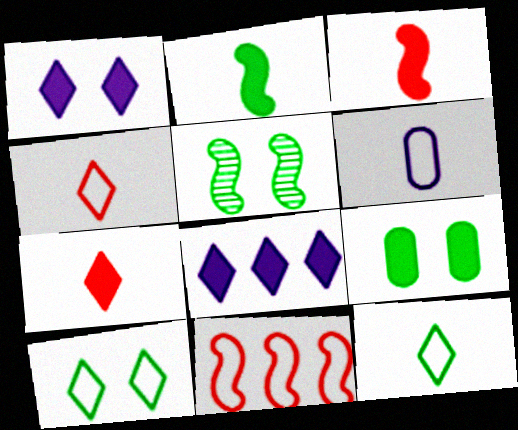[[3, 8, 9], 
[5, 9, 10], 
[6, 10, 11]]